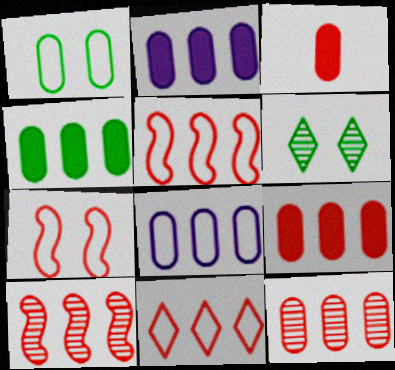[[2, 4, 9], 
[4, 8, 12], 
[9, 10, 11]]